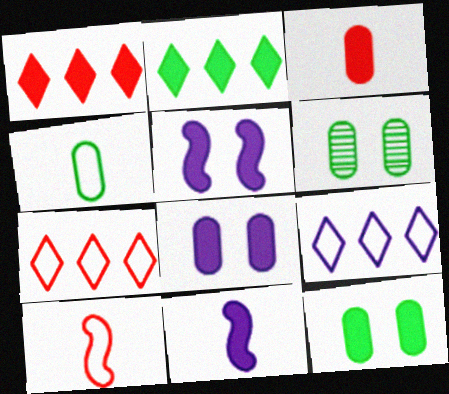[[1, 11, 12], 
[2, 3, 5], 
[6, 7, 11]]